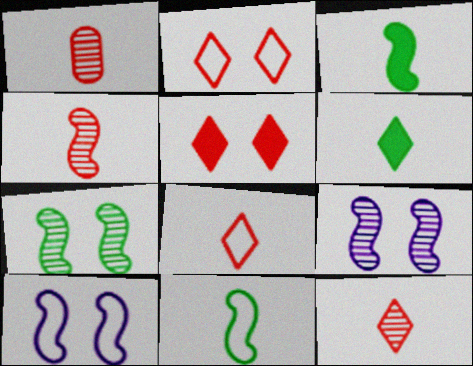[[1, 4, 12]]